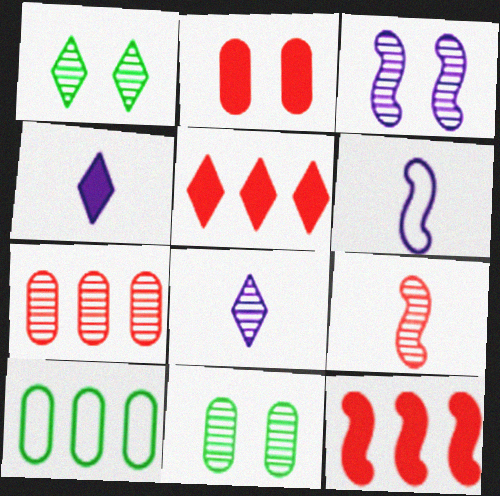[[5, 6, 11]]